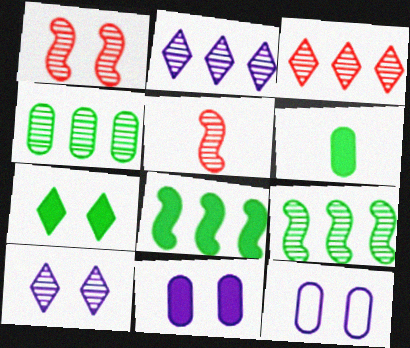[[1, 7, 12], 
[4, 5, 10], 
[6, 7, 8]]